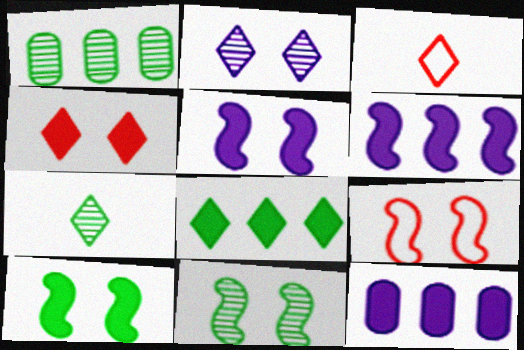[[1, 3, 5], 
[1, 7, 11], 
[2, 3, 8], 
[3, 11, 12], 
[5, 9, 11], 
[7, 9, 12]]